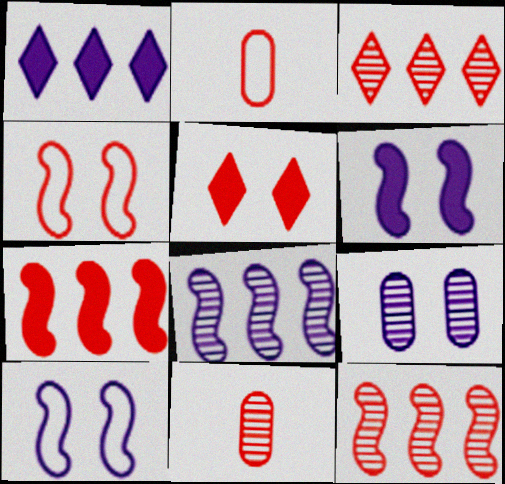[[2, 5, 12]]